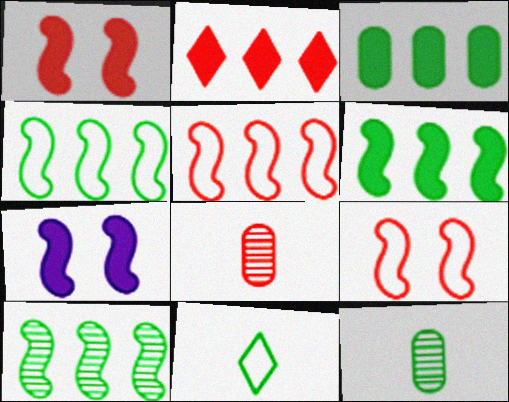[[2, 8, 9], 
[4, 6, 10]]